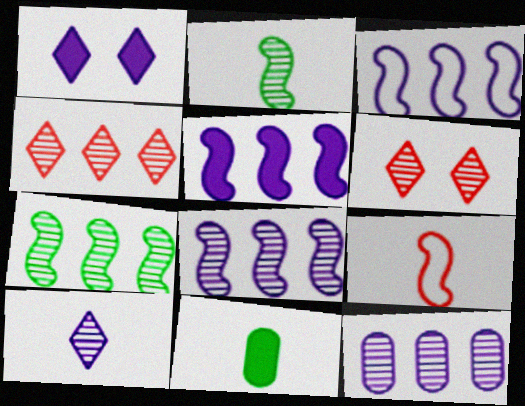[[2, 6, 12], 
[3, 5, 8], 
[3, 6, 11], 
[4, 7, 12], 
[9, 10, 11]]